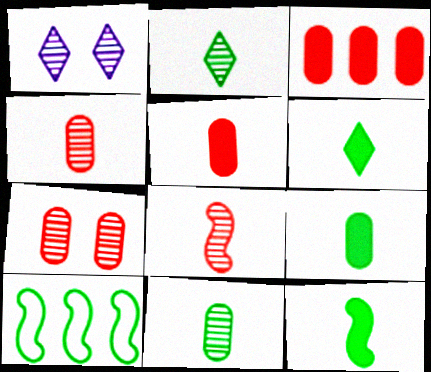[[1, 5, 10], 
[6, 9, 12]]